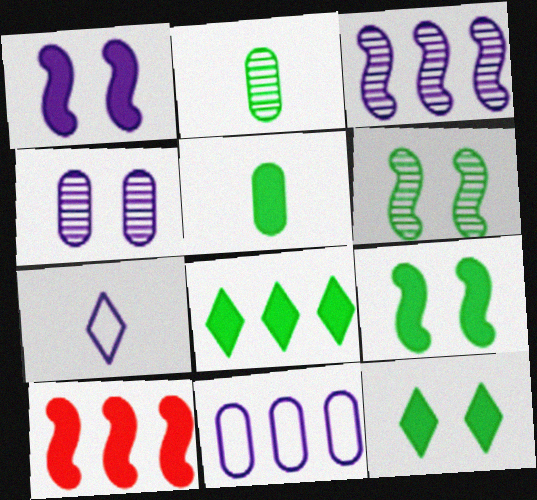[[5, 8, 9]]